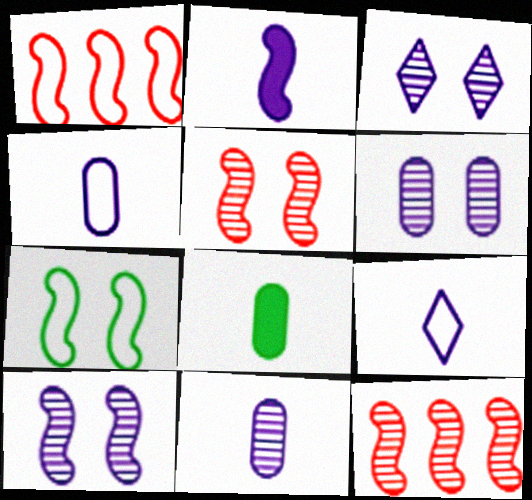[[1, 3, 8], 
[2, 7, 12], 
[2, 9, 11], 
[3, 6, 10]]